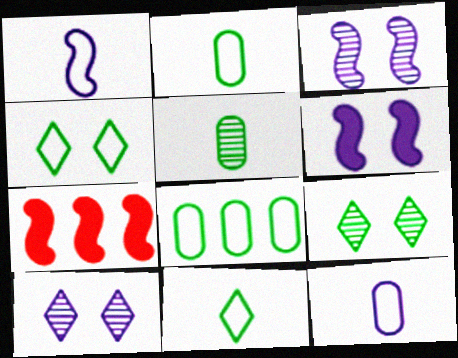[[2, 7, 10], 
[7, 9, 12]]